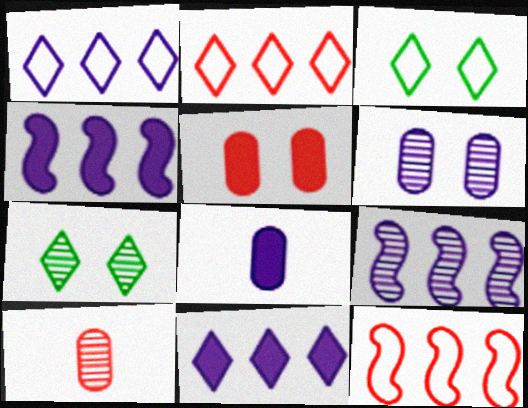[[3, 4, 10], 
[7, 8, 12], 
[7, 9, 10]]